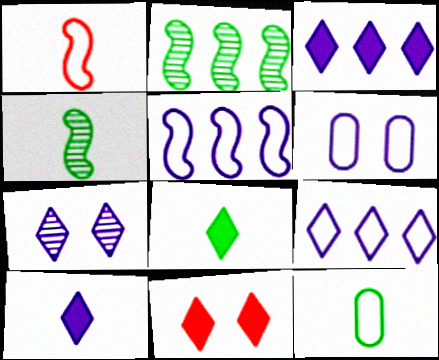[[3, 8, 11], 
[4, 8, 12], 
[7, 9, 10]]